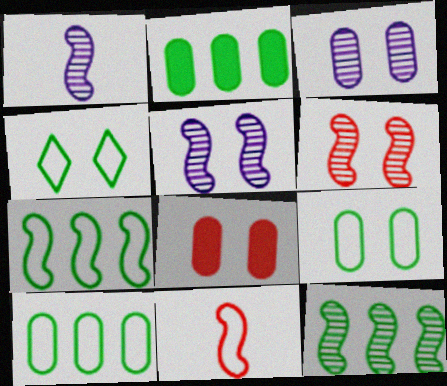[[1, 6, 12], 
[3, 8, 9], 
[4, 5, 8]]